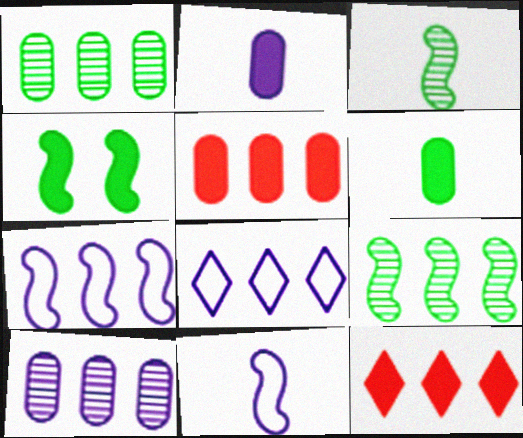[[1, 7, 12], 
[2, 4, 12], 
[5, 8, 9]]